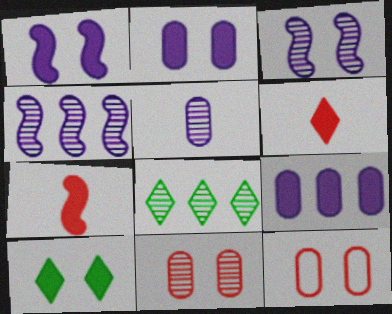[[3, 10, 12], 
[7, 9, 10]]